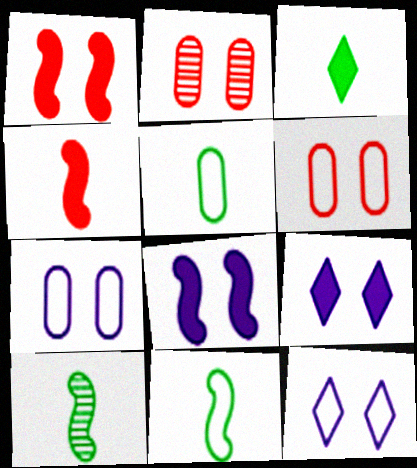[[3, 5, 10]]